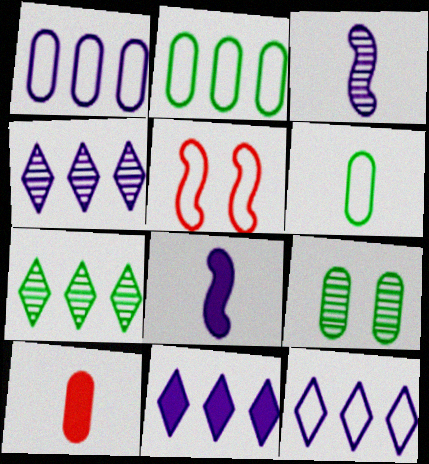[[1, 9, 10], 
[4, 11, 12], 
[5, 6, 12]]